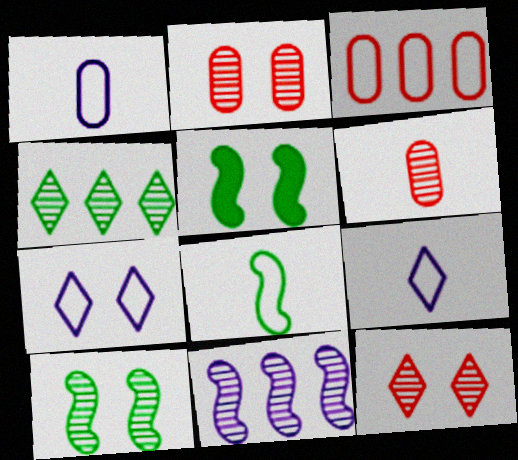[[2, 5, 7], 
[3, 7, 8]]